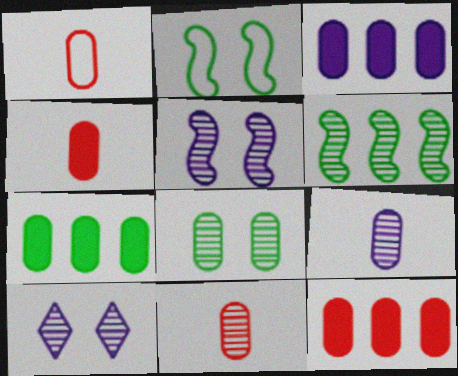[[1, 3, 8], 
[1, 4, 11], 
[3, 7, 12], 
[6, 10, 11]]